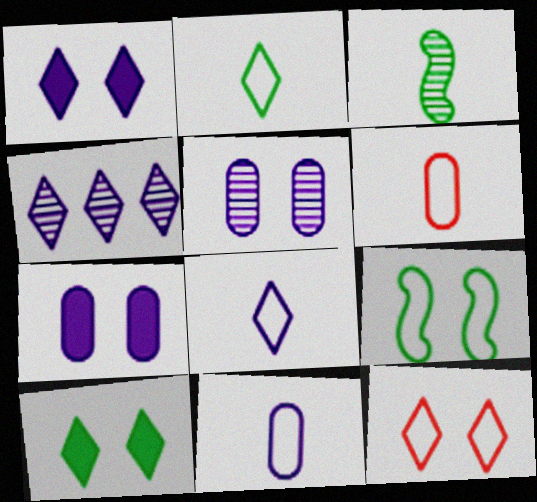[[1, 4, 8]]